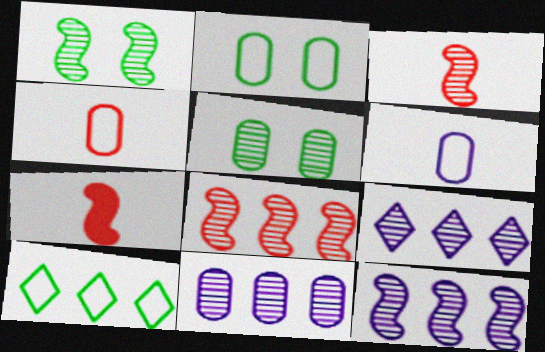[[1, 3, 12], 
[2, 7, 9], 
[3, 5, 9], 
[9, 11, 12]]